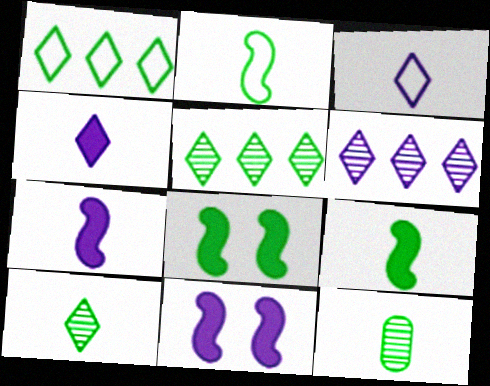[[1, 8, 12]]